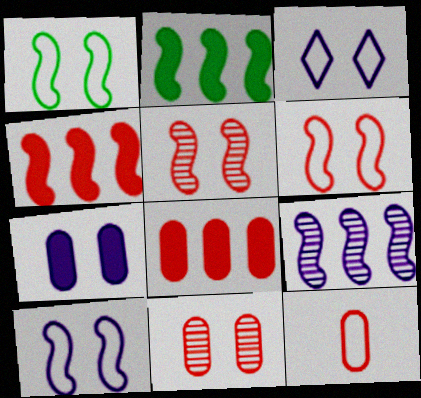[[1, 6, 10], 
[8, 11, 12]]